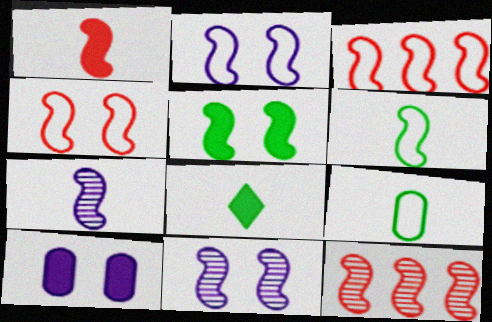[[1, 4, 12], 
[1, 6, 7], 
[2, 3, 6], 
[3, 5, 7], 
[4, 5, 11]]